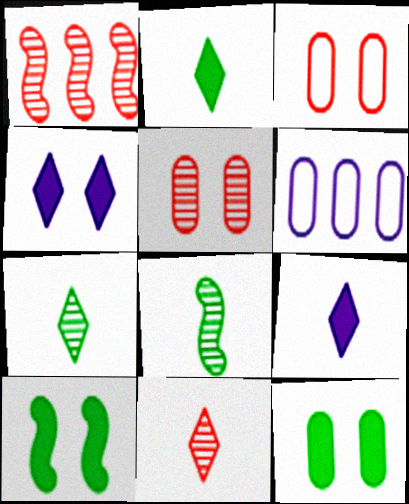[[1, 5, 11], 
[6, 10, 11]]